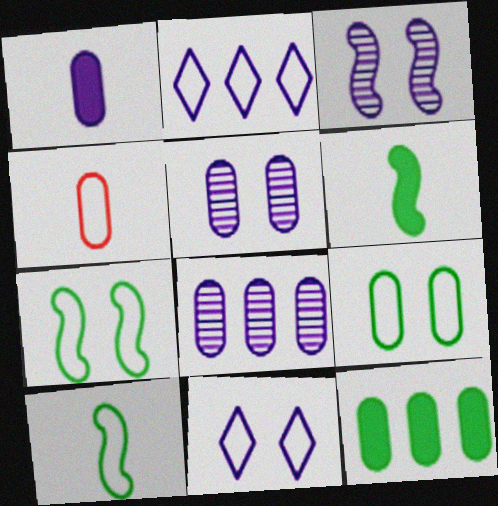[[1, 2, 3], 
[2, 4, 7], 
[4, 5, 12]]